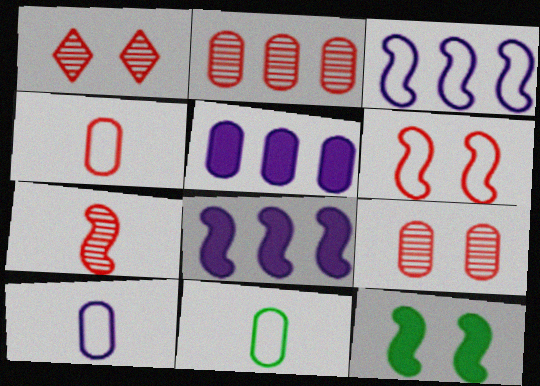[[1, 2, 7], 
[1, 8, 11], 
[3, 7, 12], 
[4, 10, 11], 
[5, 9, 11]]